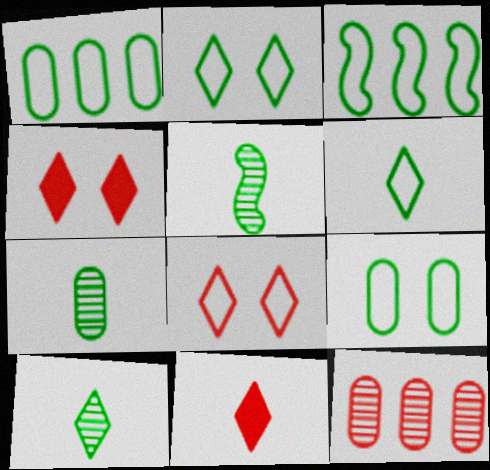[[3, 6, 9], 
[5, 7, 10]]